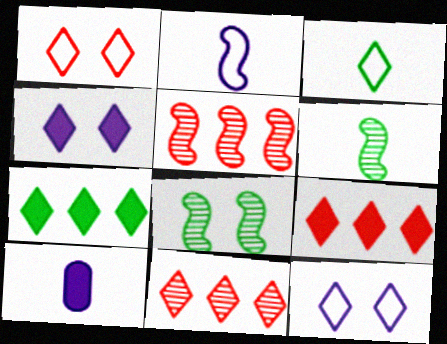[[3, 4, 11]]